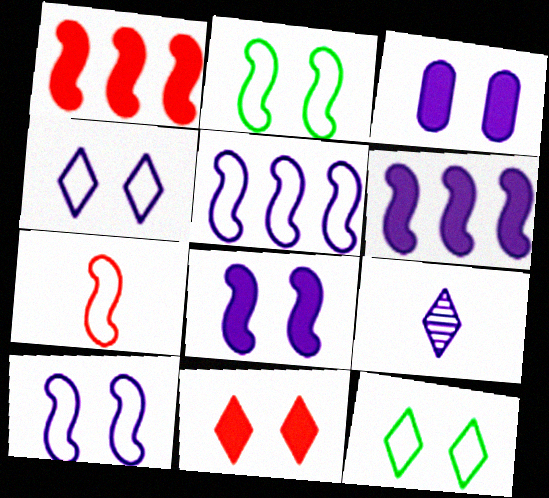[[2, 5, 7], 
[3, 5, 9]]